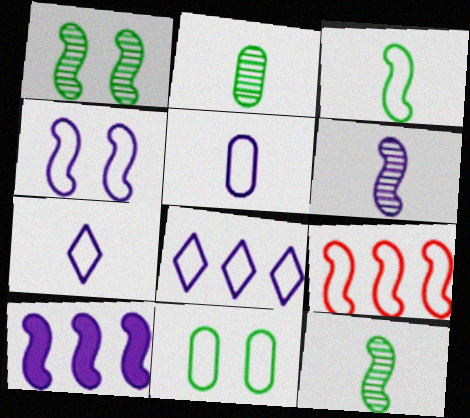[[3, 4, 9], 
[4, 5, 8], 
[4, 6, 10], 
[7, 9, 11]]